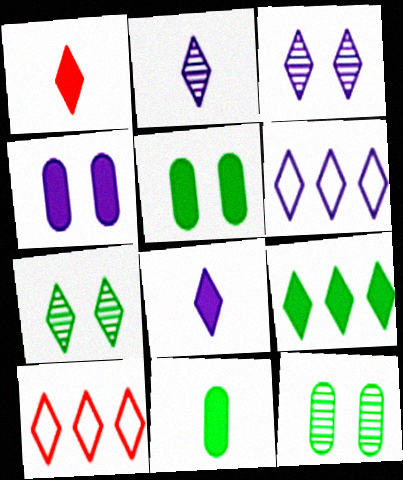[[1, 6, 7], 
[3, 6, 8], 
[7, 8, 10]]